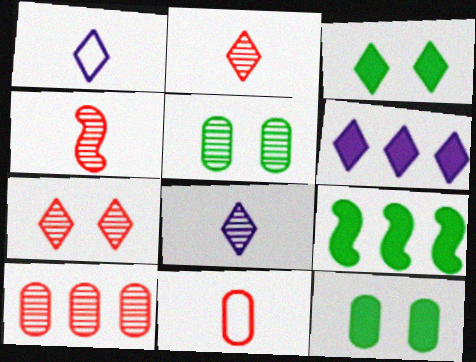[[4, 7, 10]]